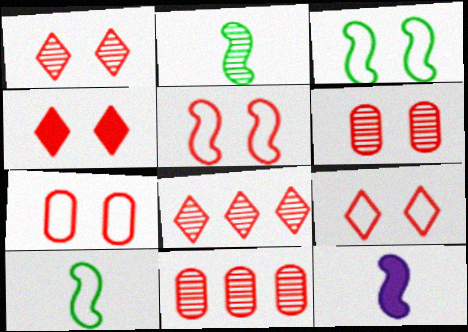[[1, 4, 9], 
[4, 5, 6], 
[5, 7, 9]]